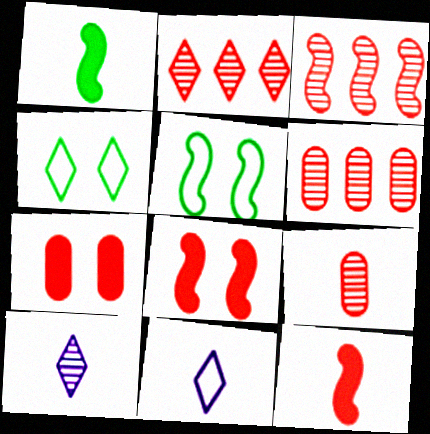[[1, 9, 11], 
[2, 3, 6]]